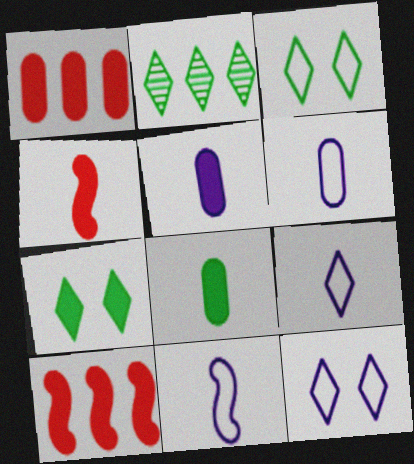[[5, 7, 10], 
[6, 9, 11]]